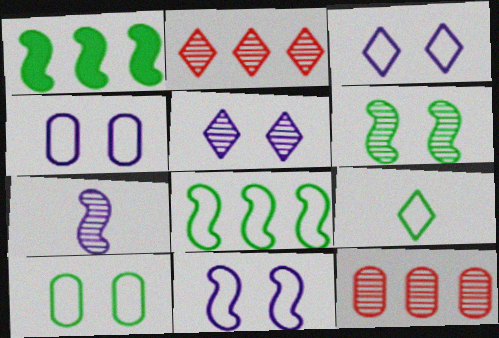[[3, 4, 11], 
[8, 9, 10]]